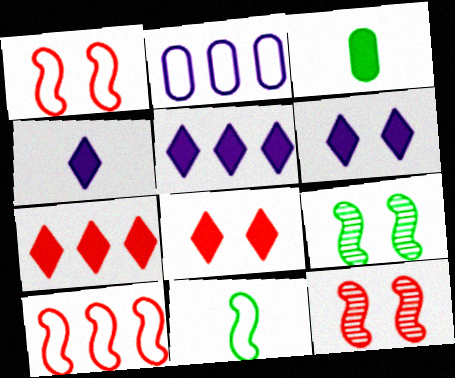[[4, 5, 6]]